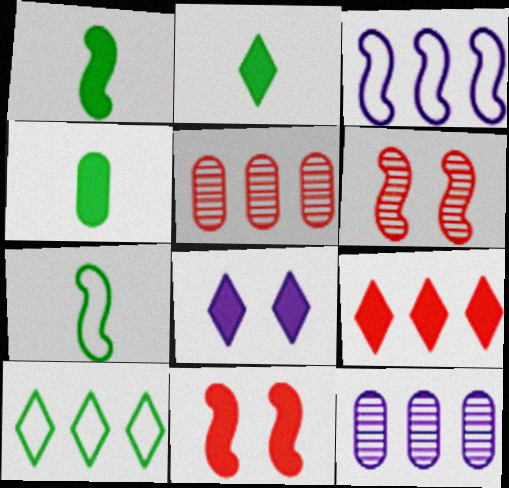[[1, 2, 4], 
[1, 3, 6], 
[2, 8, 9], 
[5, 7, 8]]